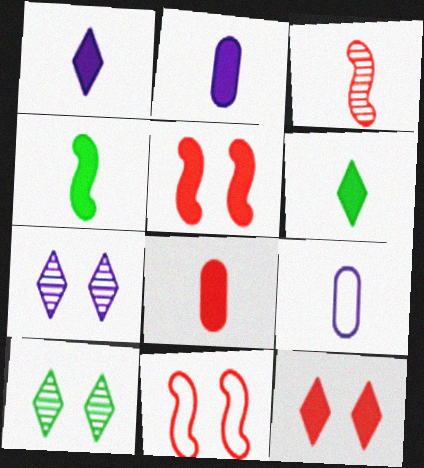[[1, 4, 8], 
[3, 6, 9]]